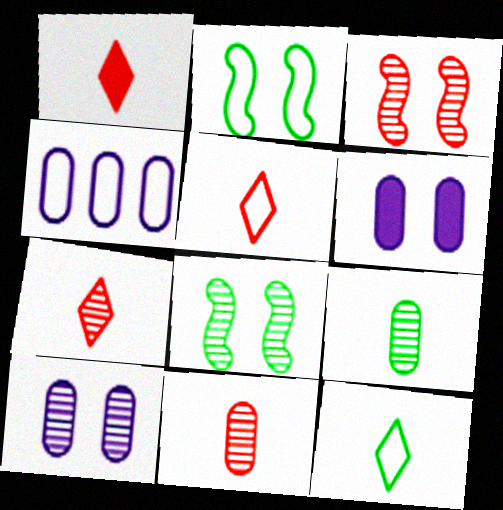[[1, 4, 8], 
[1, 5, 7], 
[2, 4, 5]]